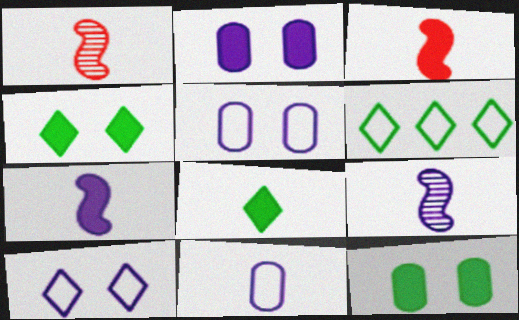[[1, 2, 6], 
[1, 8, 11]]